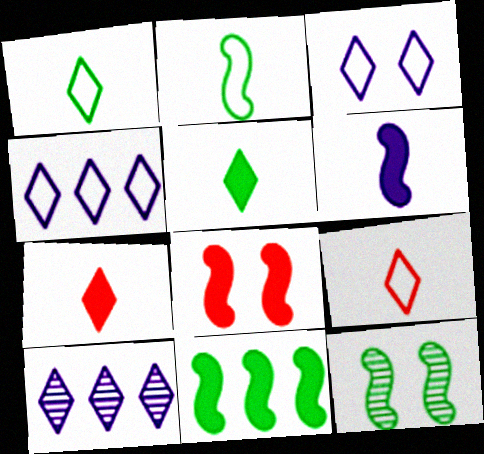[[2, 11, 12], 
[6, 8, 11]]